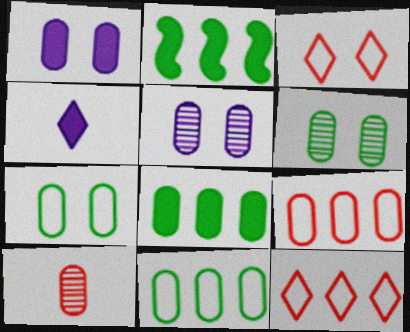[[1, 10, 11]]